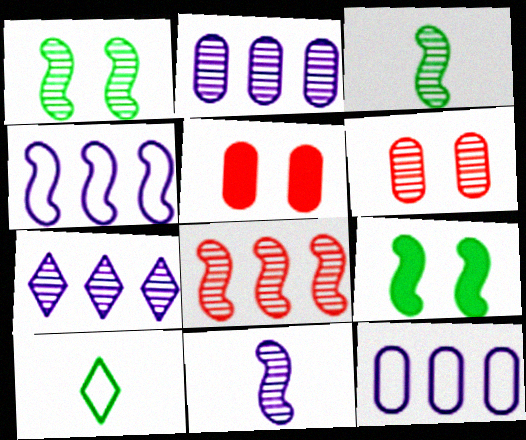[[1, 8, 11], 
[3, 6, 7]]